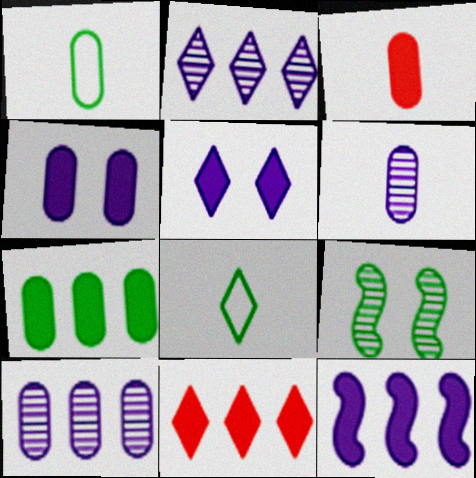[[1, 3, 6], 
[3, 4, 7], 
[7, 8, 9], 
[7, 11, 12]]